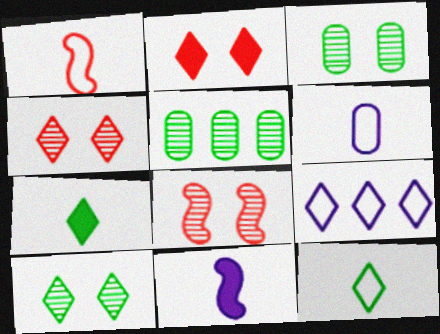[[1, 6, 12], 
[4, 7, 9]]